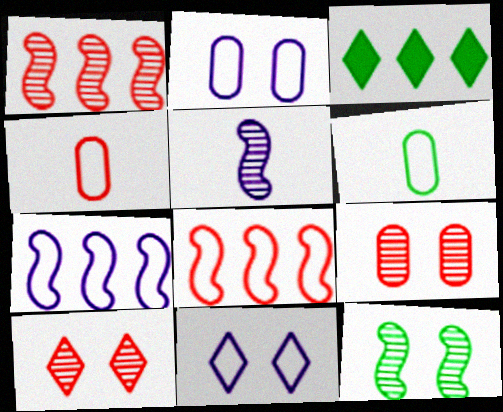[[1, 5, 12], 
[3, 6, 12], 
[6, 8, 11]]